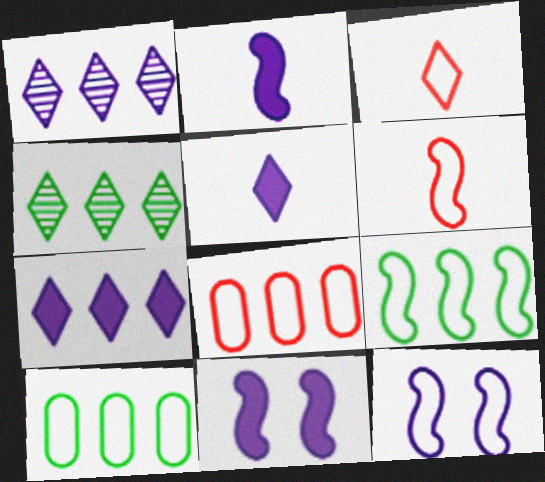[[3, 10, 12], 
[6, 9, 12]]